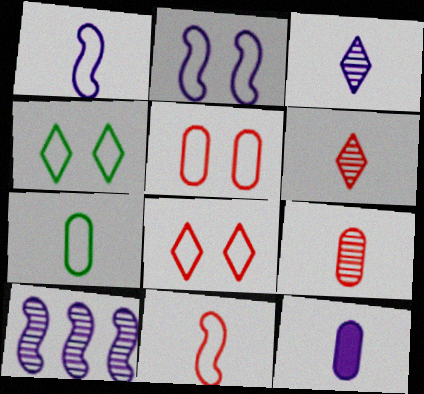[[1, 3, 12], 
[2, 4, 5], 
[7, 9, 12]]